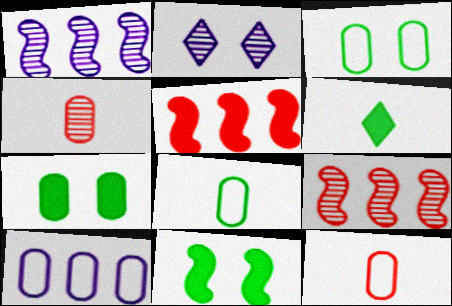[[2, 5, 8], 
[3, 10, 12], 
[4, 7, 10]]